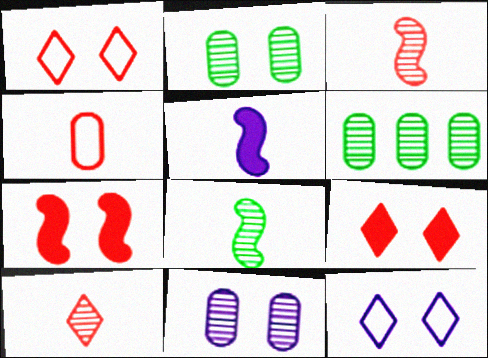[[1, 5, 6], 
[2, 7, 12]]